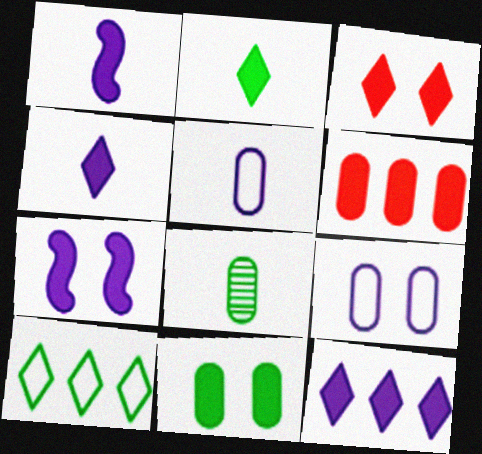[[2, 3, 12], 
[2, 6, 7], 
[3, 7, 11], 
[6, 8, 9]]